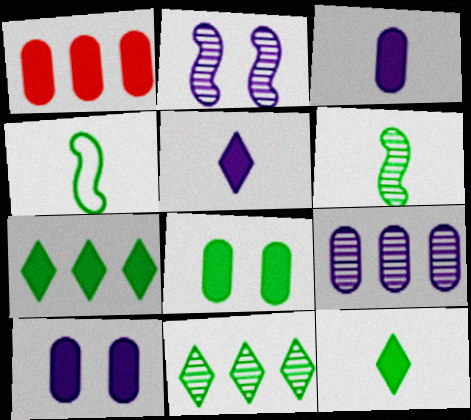[[1, 3, 8], 
[4, 8, 11]]